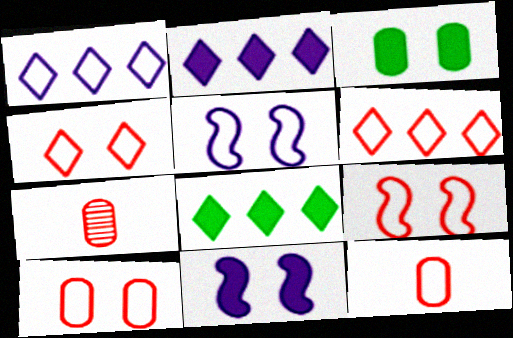[[4, 9, 10], 
[5, 7, 8], 
[6, 9, 12]]